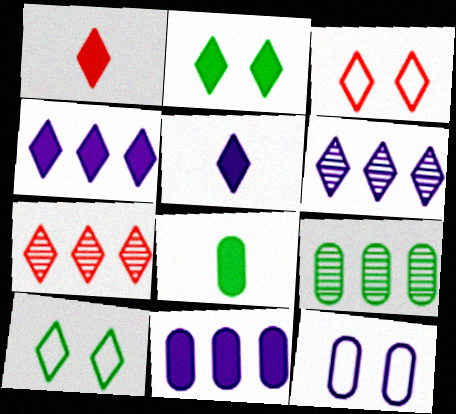[[1, 2, 4], 
[1, 3, 7], 
[1, 6, 10], 
[5, 7, 10]]